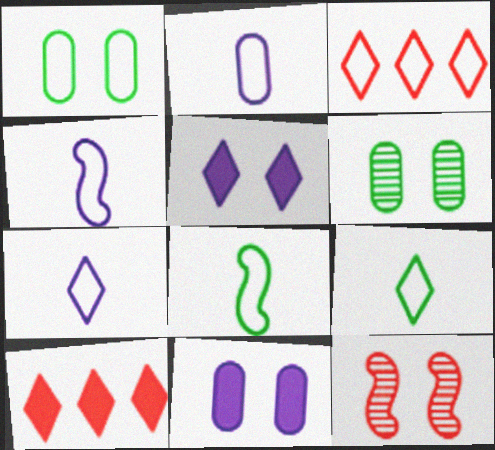[[1, 3, 4], 
[1, 5, 12], 
[2, 4, 7], 
[4, 6, 10]]